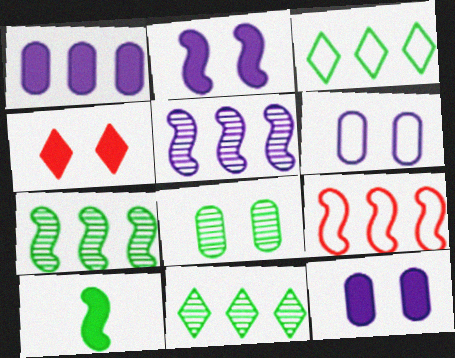[[1, 4, 10], 
[1, 9, 11], 
[3, 8, 10]]